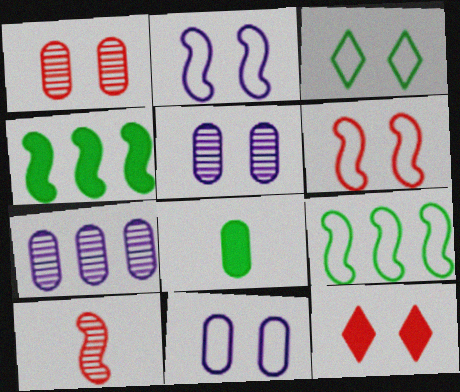[[1, 6, 12], 
[2, 4, 10], 
[3, 6, 11]]